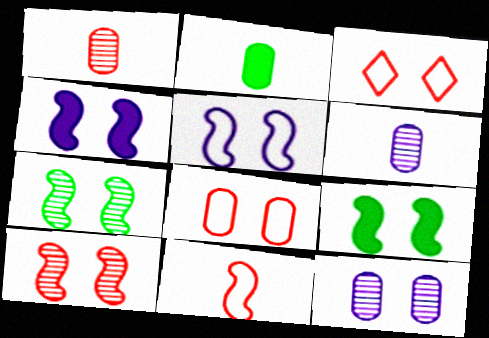[[3, 9, 12], 
[5, 9, 10]]